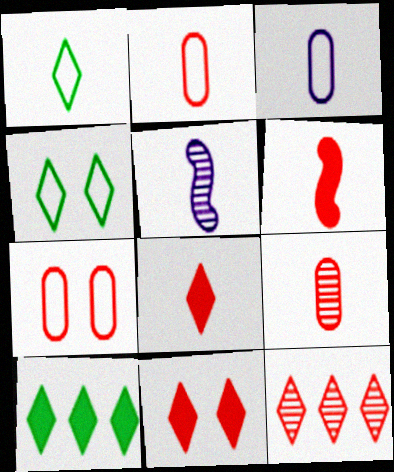[[5, 7, 10], 
[6, 7, 12]]